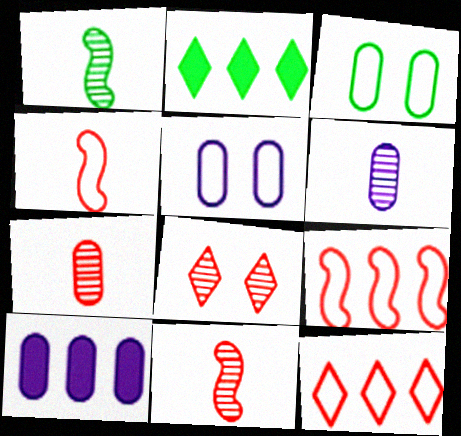[[1, 2, 3], 
[2, 5, 11], 
[3, 7, 10], 
[5, 6, 10]]